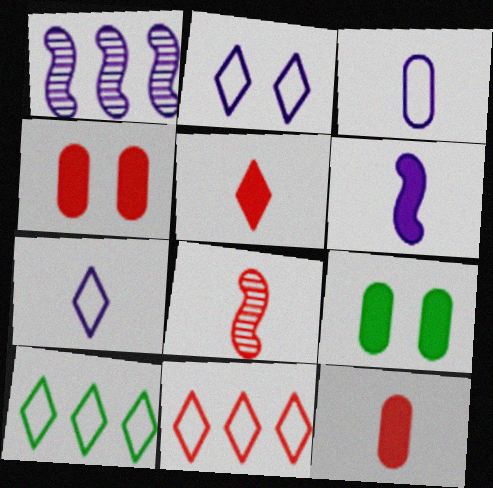[[4, 8, 11]]